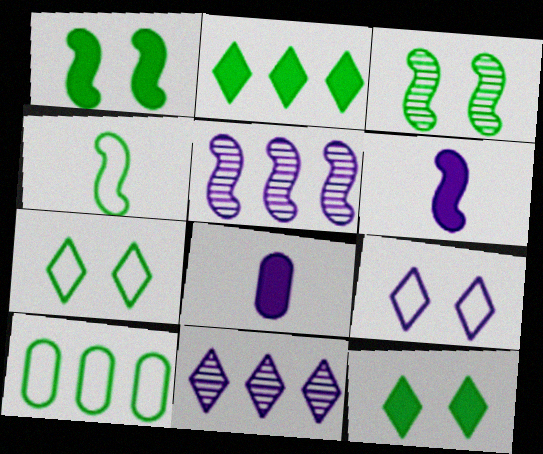[[4, 7, 10], 
[5, 8, 9]]